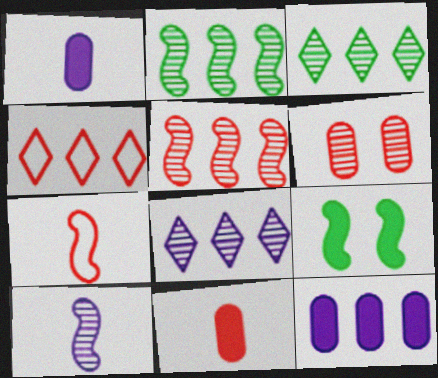[[2, 4, 12], 
[3, 6, 10]]